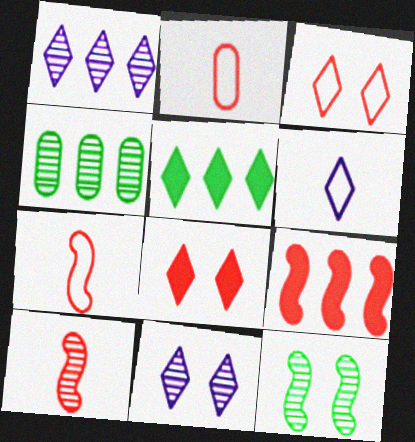[[4, 10, 11]]